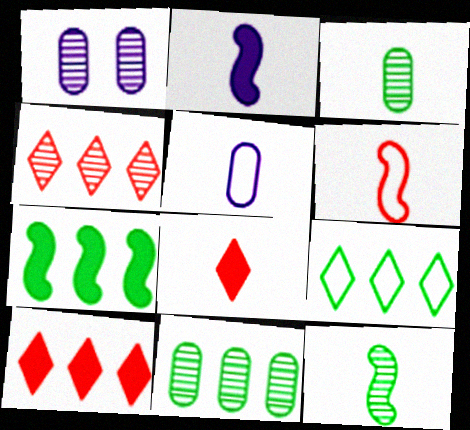[[1, 4, 12], 
[2, 6, 12], 
[5, 8, 12], 
[7, 9, 11]]